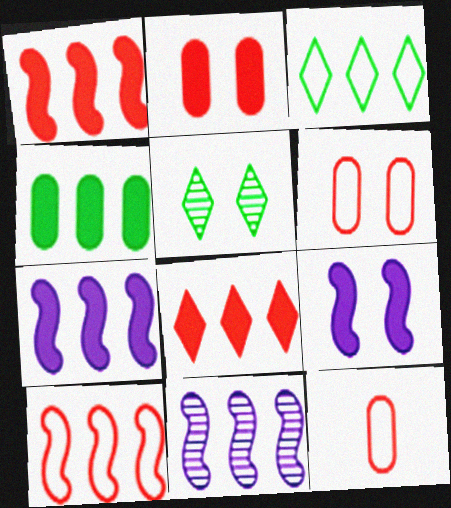[[4, 7, 8], 
[5, 6, 9], 
[5, 7, 12]]